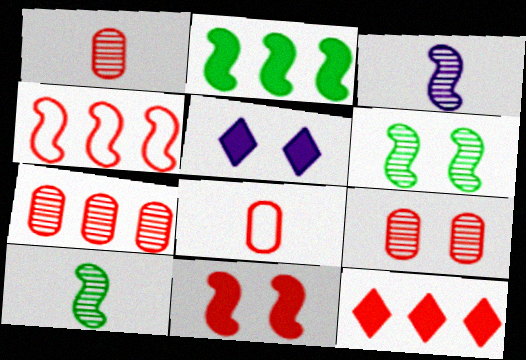[[1, 7, 9], 
[4, 7, 12]]